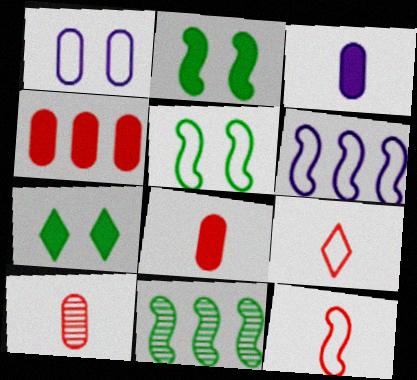[[5, 6, 12], 
[6, 7, 10]]